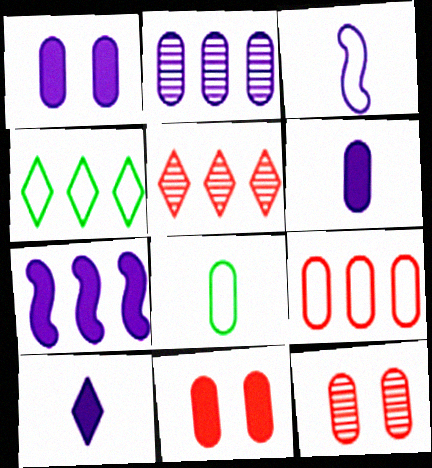[[1, 7, 10], 
[2, 8, 11]]